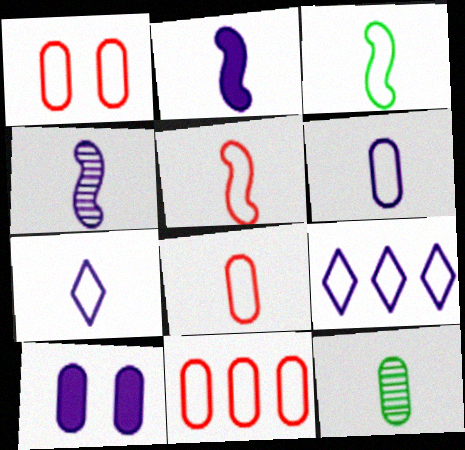[[1, 3, 9], 
[1, 8, 11], 
[3, 7, 8], 
[4, 9, 10], 
[10, 11, 12]]